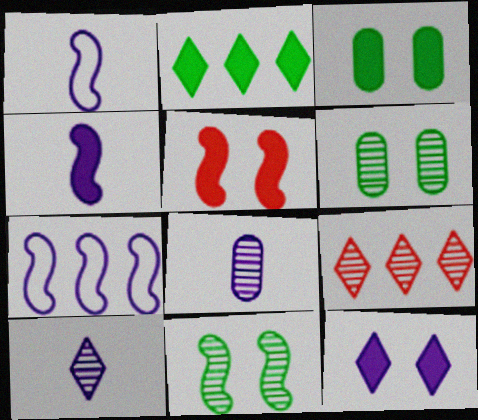[[1, 3, 9], 
[3, 5, 12], 
[7, 8, 12], 
[8, 9, 11]]